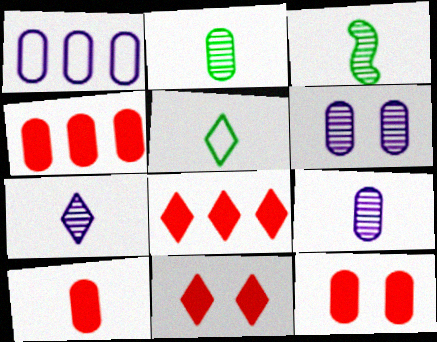[[1, 2, 12], 
[1, 3, 11], 
[4, 10, 12]]